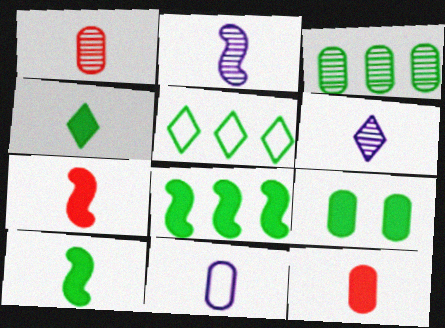[[3, 5, 8], 
[4, 8, 9]]